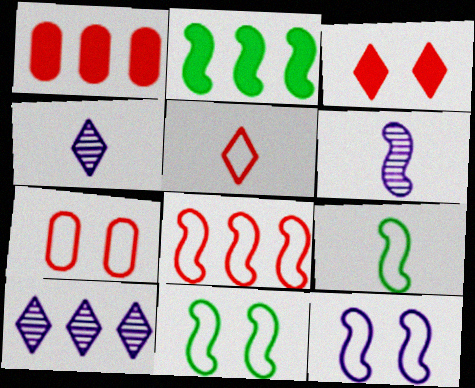[[1, 4, 11], 
[2, 4, 7], 
[5, 7, 8], 
[8, 9, 12]]